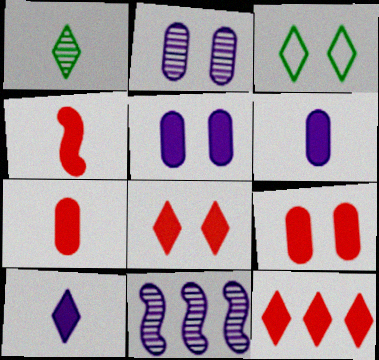[[3, 7, 11], 
[4, 9, 12]]